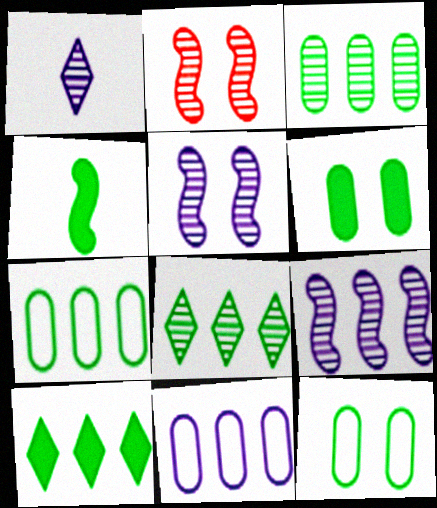[[1, 2, 3], 
[4, 6, 10], 
[4, 8, 12]]